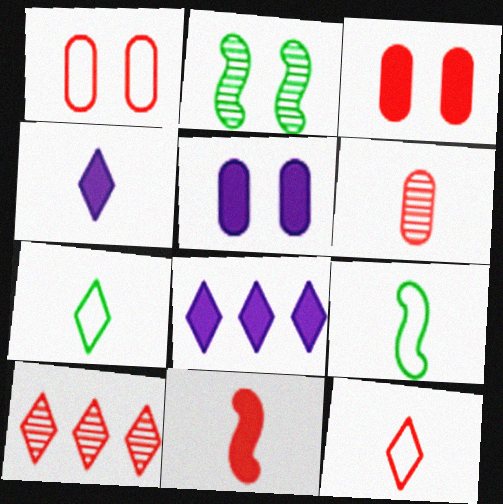[[1, 10, 11], 
[4, 6, 9], 
[5, 9, 10], 
[6, 11, 12]]